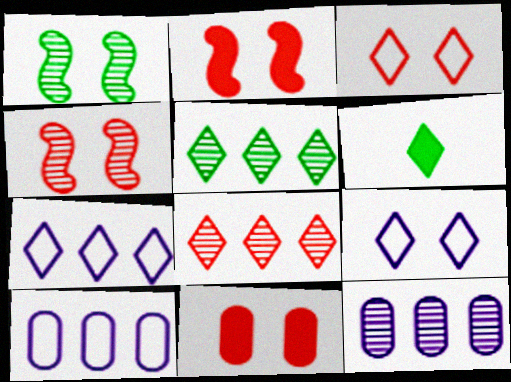[[1, 9, 11], 
[3, 4, 11], 
[4, 6, 10], 
[6, 8, 9]]